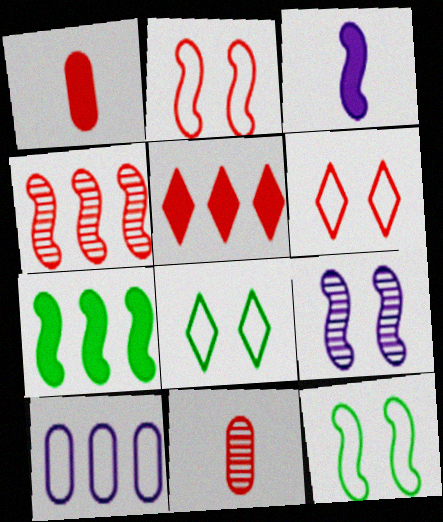[[1, 4, 6], 
[2, 5, 11], 
[3, 4, 12]]